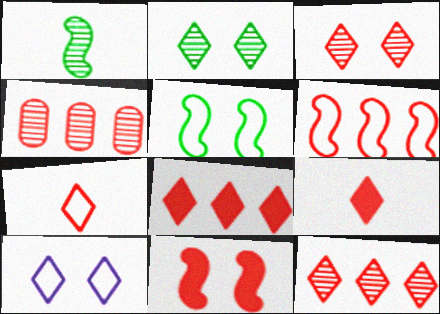[[3, 7, 8], 
[4, 6, 8], 
[4, 7, 11]]